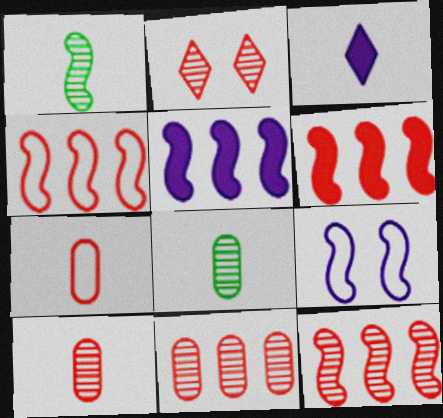[[1, 3, 7], 
[1, 6, 9], 
[2, 6, 7], 
[2, 10, 12], 
[4, 6, 12]]